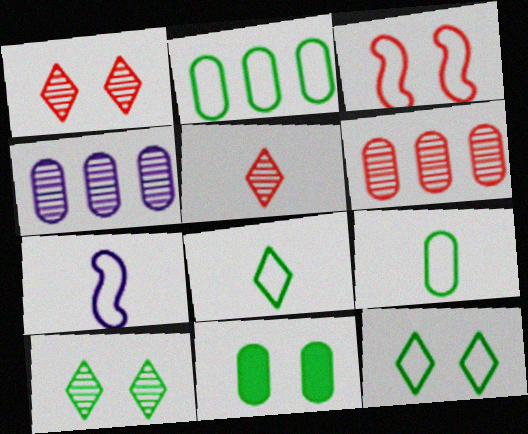[]